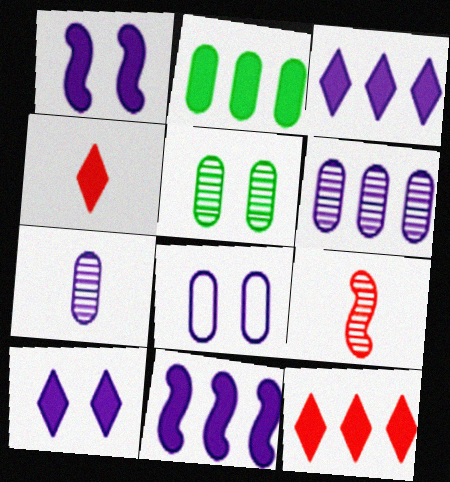[[1, 2, 4], 
[2, 11, 12]]